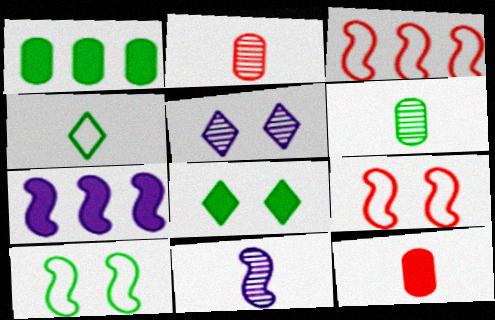[[4, 11, 12], 
[7, 8, 12]]